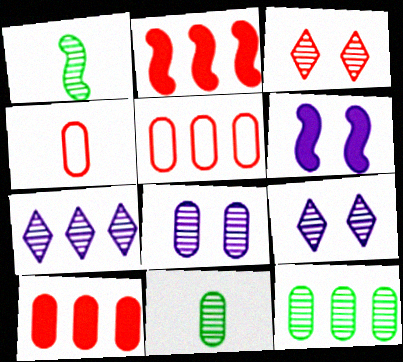[[2, 3, 4]]